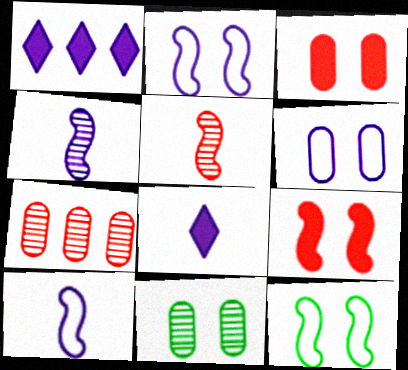[[1, 4, 6], 
[3, 6, 11], 
[7, 8, 12]]